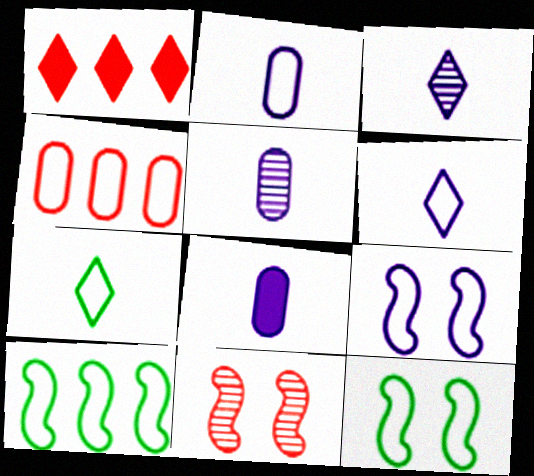[[1, 5, 12], 
[2, 5, 8], 
[4, 6, 12], 
[4, 7, 9]]